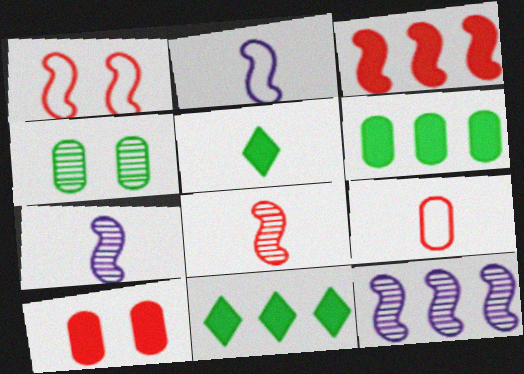[[1, 3, 8], 
[5, 7, 9]]